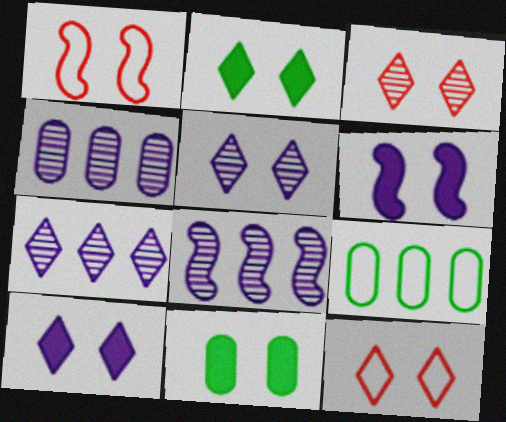[[1, 5, 11], 
[2, 5, 12], 
[4, 7, 8]]